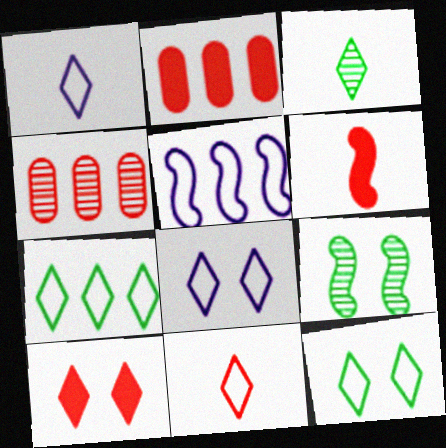[[1, 2, 9], 
[2, 6, 10], 
[5, 6, 9], 
[7, 8, 11]]